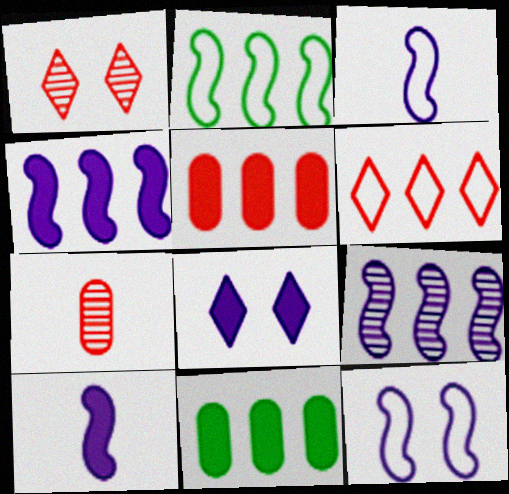[[1, 3, 11], 
[2, 7, 8], 
[6, 9, 11], 
[9, 10, 12]]